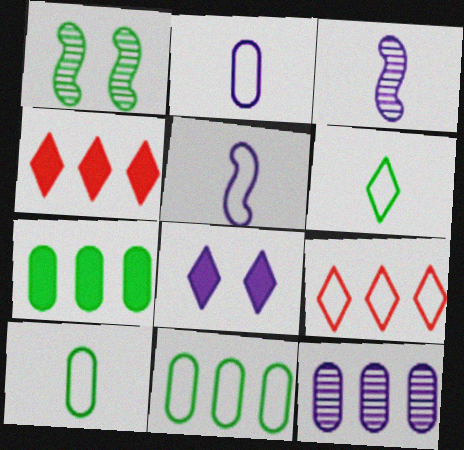[[1, 2, 4], 
[1, 6, 7], 
[5, 8, 12]]